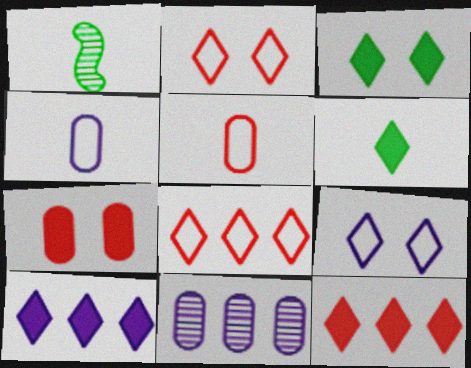[]